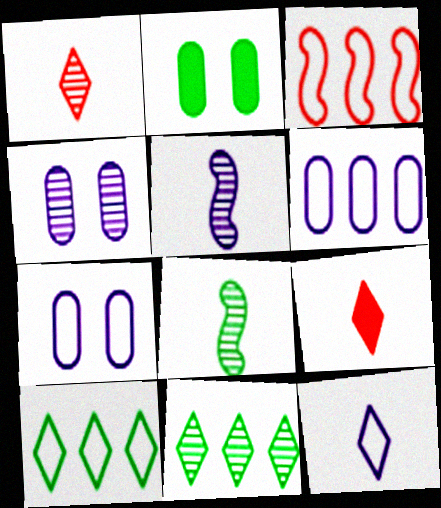[[2, 8, 10], 
[3, 6, 10]]